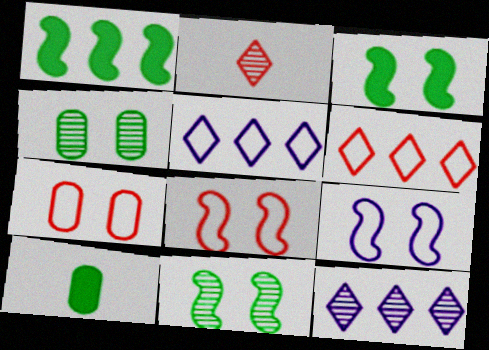[[8, 10, 12]]